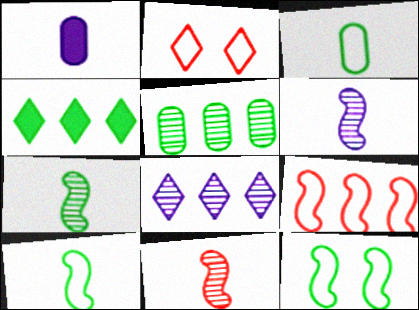[[6, 7, 11]]